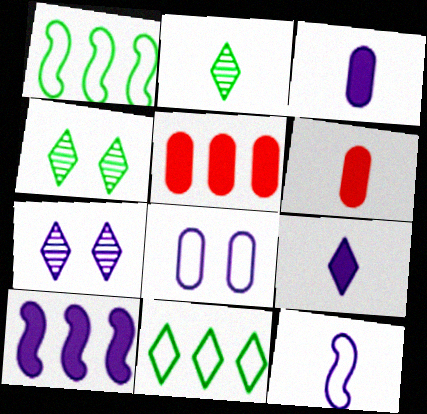[[1, 6, 7], 
[2, 6, 12], 
[4, 5, 12]]